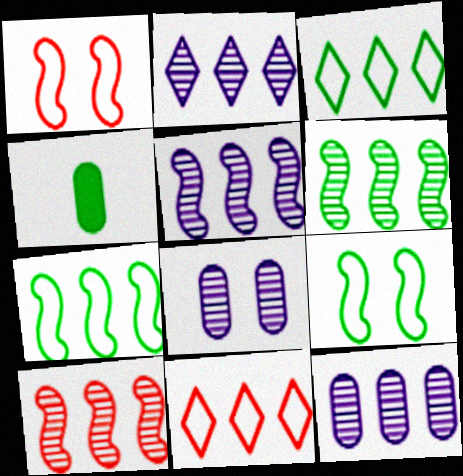[[1, 2, 4], 
[2, 5, 12], 
[5, 6, 10]]